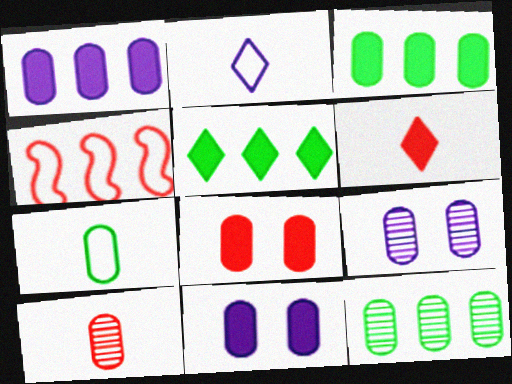[[9, 10, 12]]